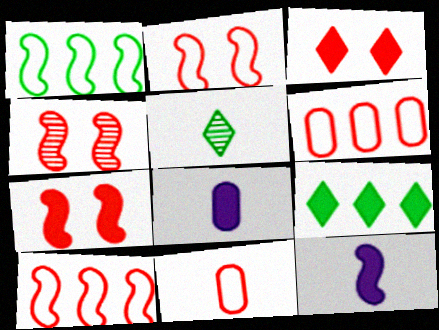[[1, 4, 12], 
[2, 4, 7], 
[5, 11, 12], 
[7, 8, 9]]